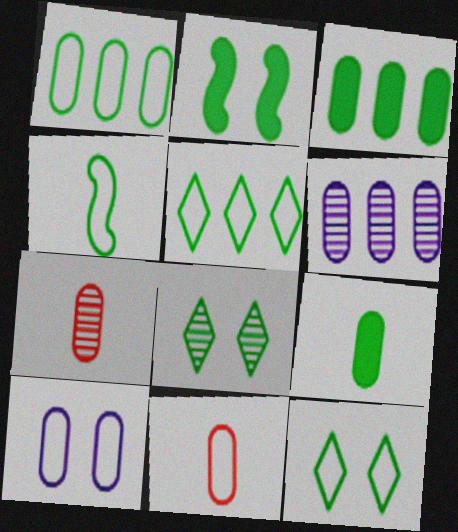[[1, 4, 12], 
[1, 10, 11], 
[3, 4, 8], 
[3, 7, 10]]